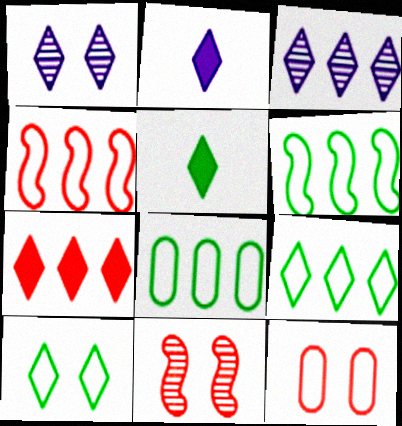[[2, 8, 11], 
[3, 7, 9], 
[6, 8, 9]]